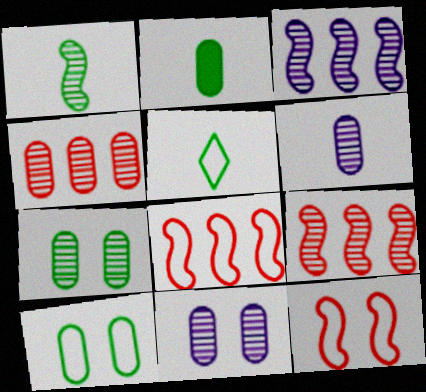[[1, 2, 5], 
[4, 6, 7]]